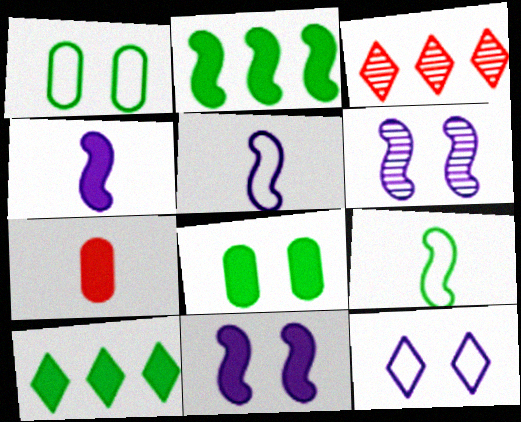[[1, 3, 4], 
[3, 5, 8], 
[7, 10, 11]]